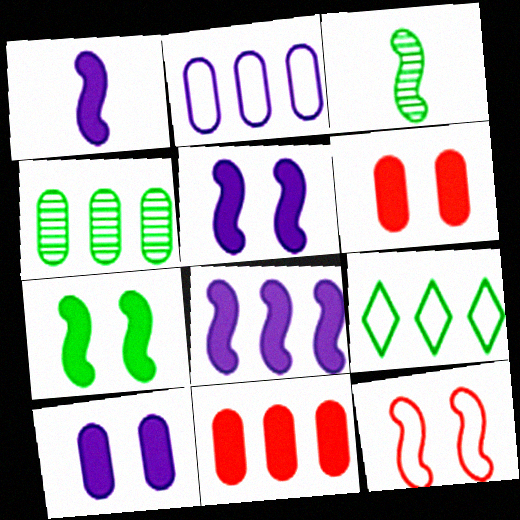[[1, 5, 8], 
[2, 4, 11], 
[3, 8, 12]]